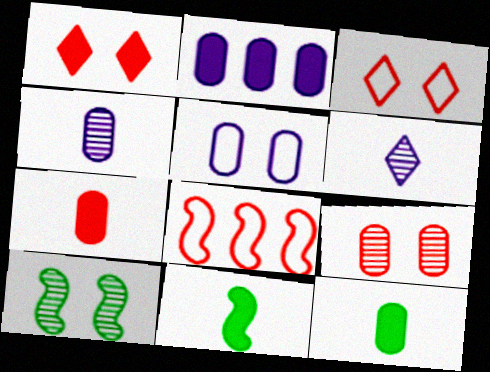[[1, 2, 11], 
[1, 5, 10], 
[2, 4, 5]]